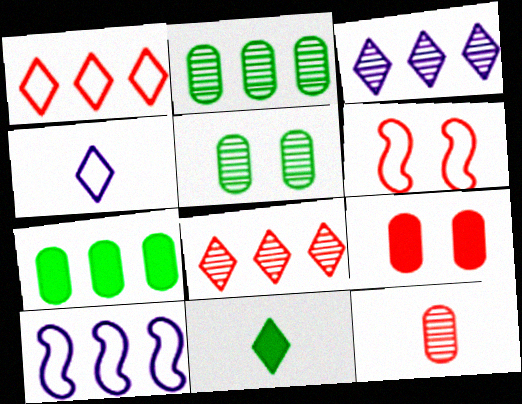[[7, 8, 10]]